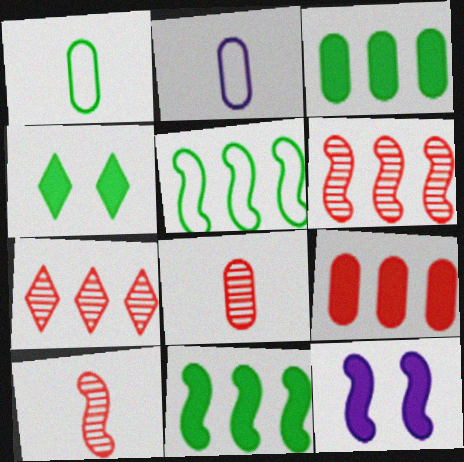[[1, 7, 12], 
[2, 4, 6], 
[5, 10, 12]]